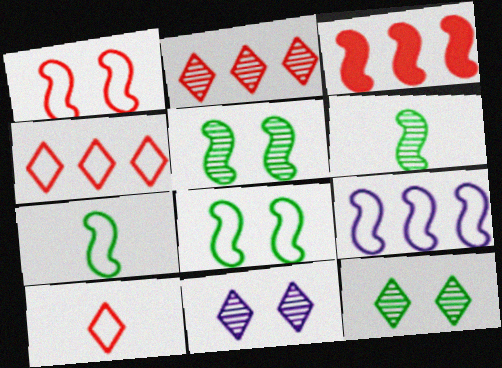[[1, 7, 9]]